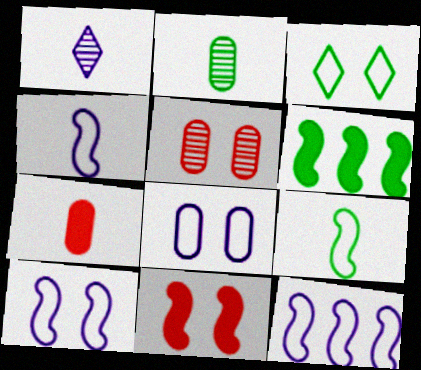[[1, 7, 9], 
[2, 3, 6], 
[4, 10, 12]]